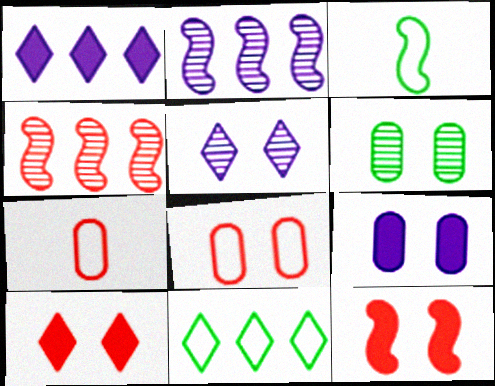[[2, 3, 12], 
[4, 7, 10], 
[6, 8, 9]]